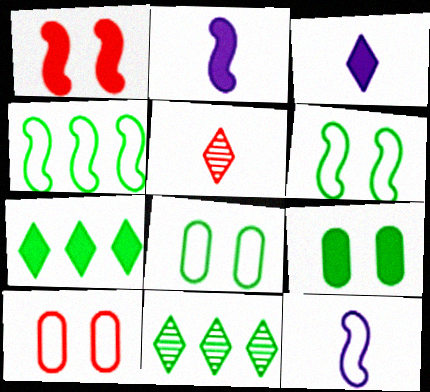[[2, 10, 11]]